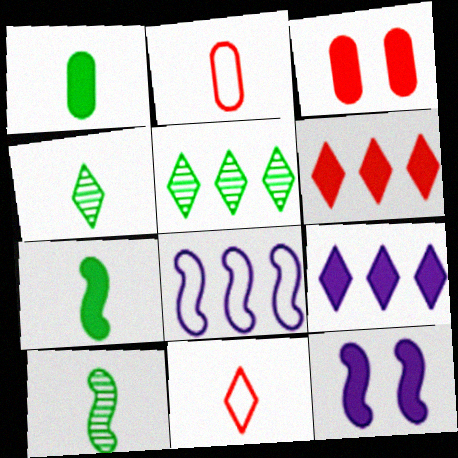[[1, 6, 12], 
[2, 5, 12], 
[3, 4, 8], 
[3, 7, 9]]